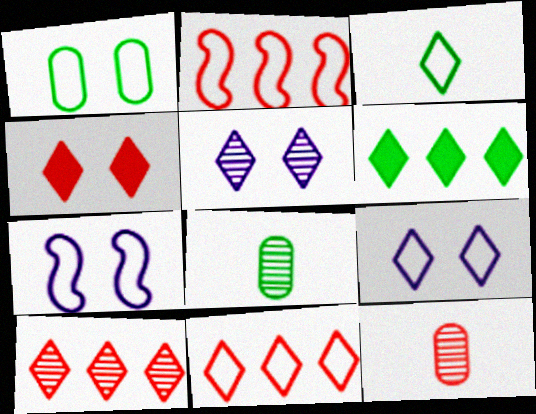[[2, 4, 12], 
[3, 9, 11], 
[6, 7, 12]]